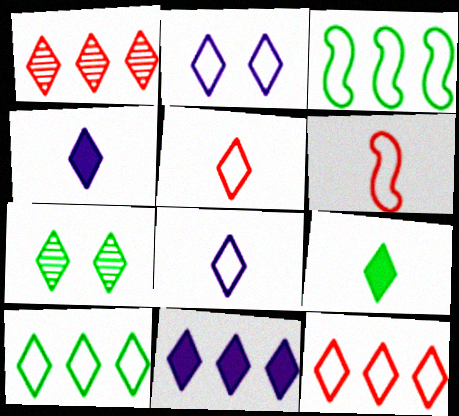[[1, 2, 9], 
[1, 10, 11], 
[2, 5, 10], 
[4, 7, 12], 
[5, 7, 11], 
[7, 9, 10]]